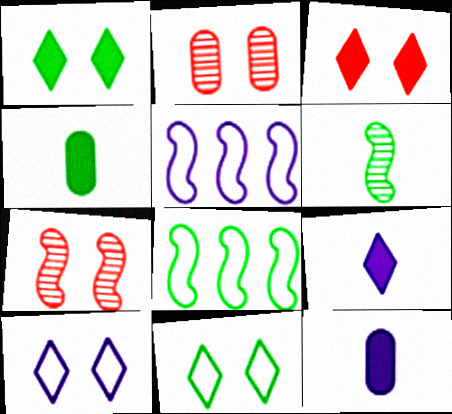[[2, 8, 9]]